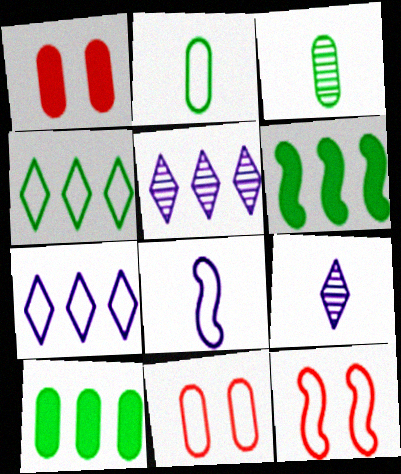[[2, 7, 12], 
[4, 8, 11], 
[6, 9, 11], 
[9, 10, 12]]